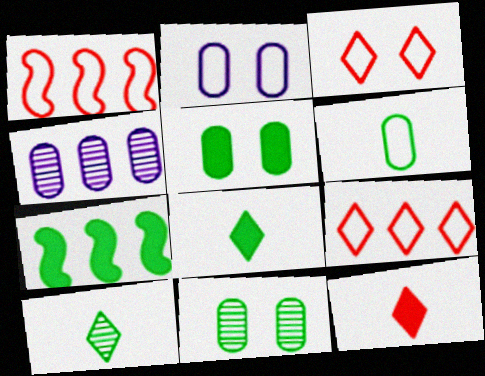[[4, 7, 9], 
[5, 7, 8]]